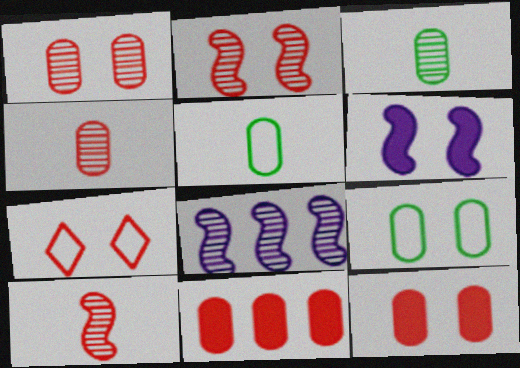[[2, 7, 12], 
[7, 10, 11]]